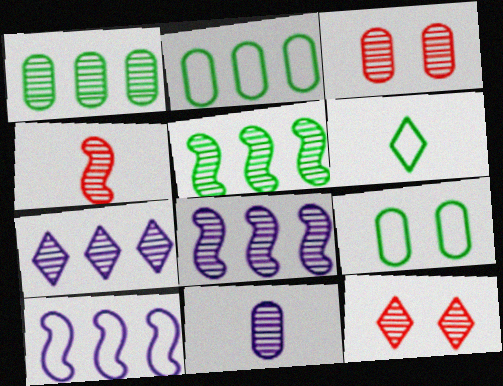[[1, 3, 11], 
[5, 11, 12]]